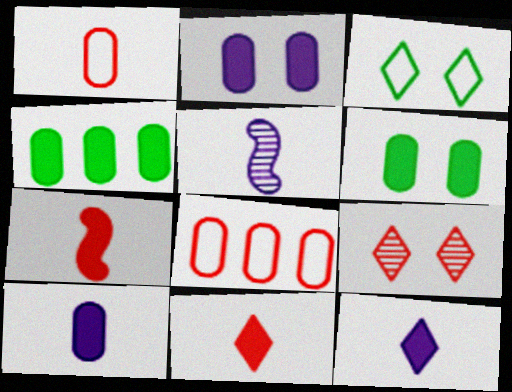[[7, 8, 9]]